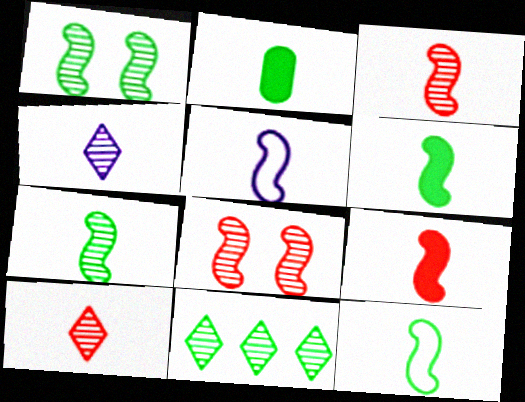[[2, 5, 10], 
[3, 5, 6], 
[5, 7, 9], 
[6, 7, 12]]